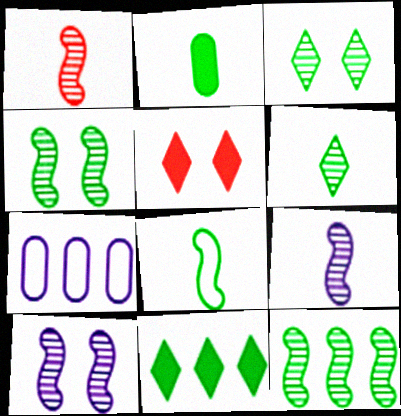[[1, 10, 12], 
[2, 6, 8]]